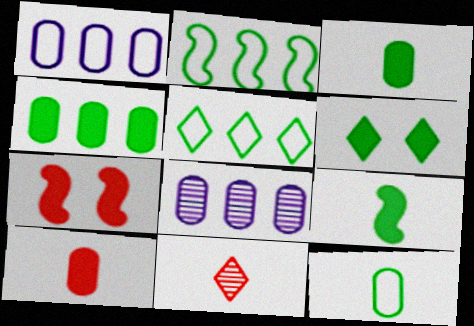[[4, 6, 9]]